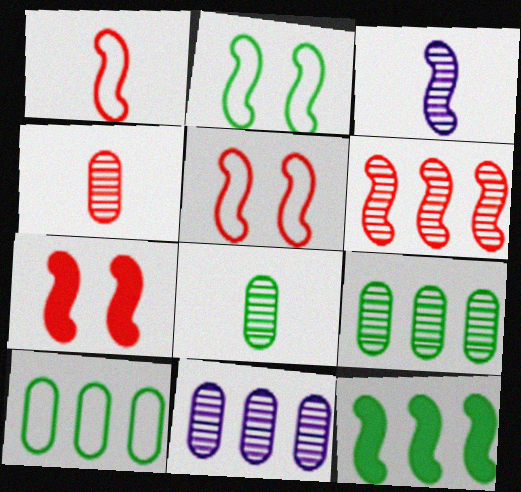[[1, 6, 7], 
[3, 5, 12]]